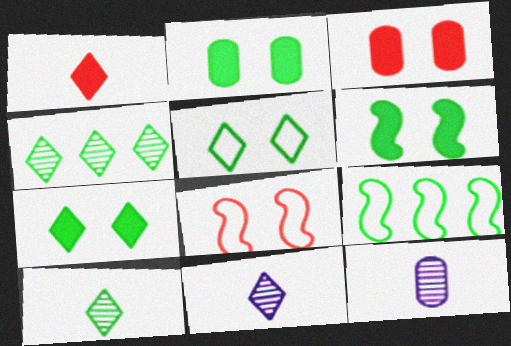[[2, 6, 7], 
[2, 9, 10], 
[3, 9, 11]]